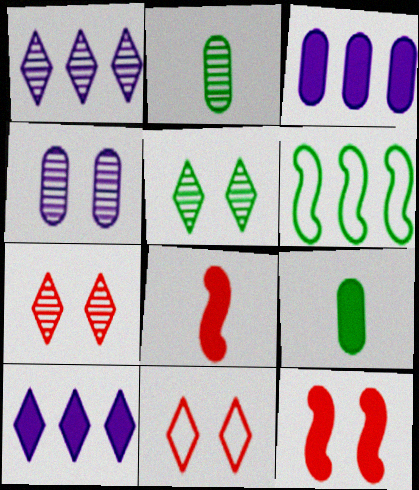[[5, 6, 9], 
[9, 10, 12]]